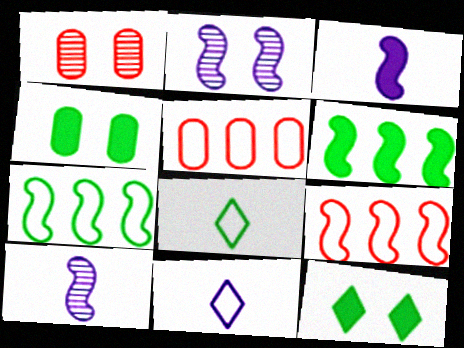[[1, 6, 11], 
[5, 10, 12]]